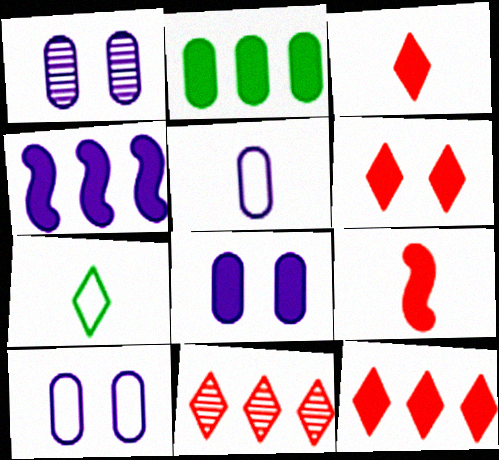[[1, 8, 10], 
[2, 4, 12], 
[3, 6, 12]]